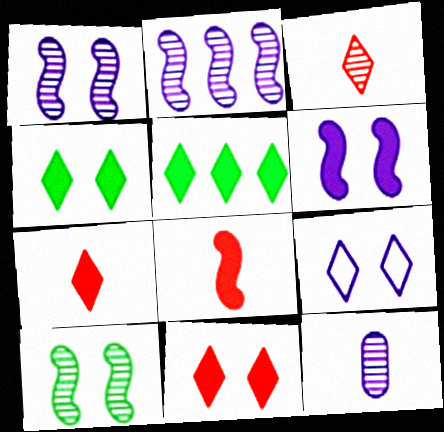[[3, 5, 9]]